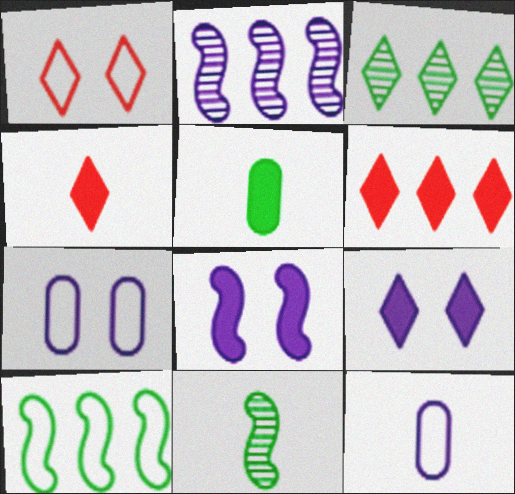[[1, 2, 5], 
[1, 10, 12], 
[2, 9, 12], 
[4, 11, 12], 
[5, 6, 8], 
[6, 7, 11]]